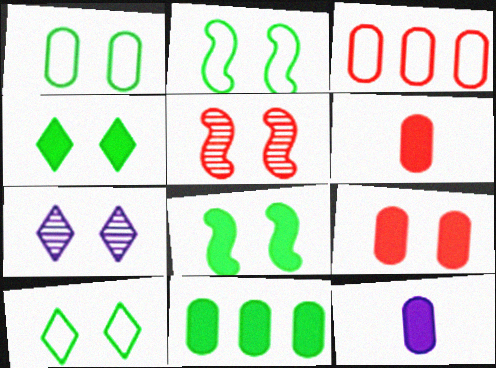[[1, 2, 10], 
[2, 7, 9], 
[9, 11, 12]]